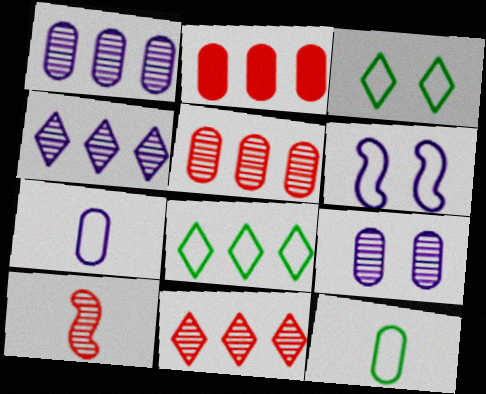[[2, 9, 12]]